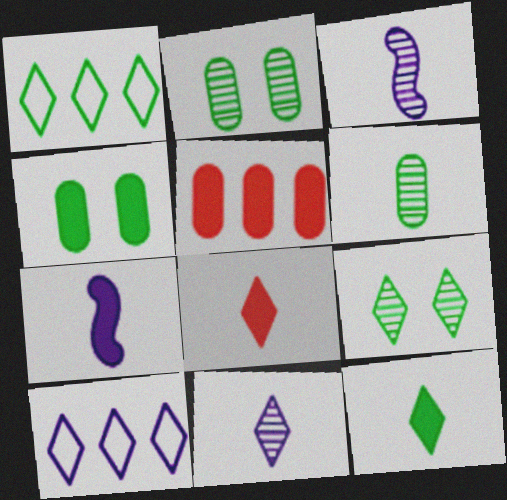[[1, 9, 12], 
[8, 9, 10]]